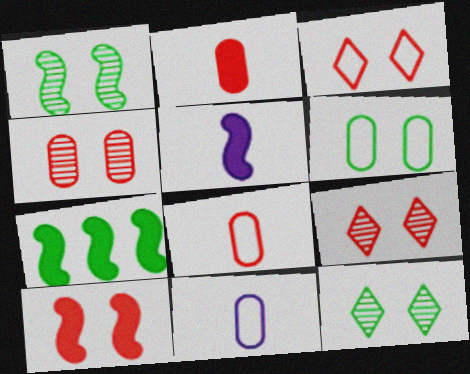[[3, 4, 10], 
[5, 7, 10], 
[7, 9, 11]]